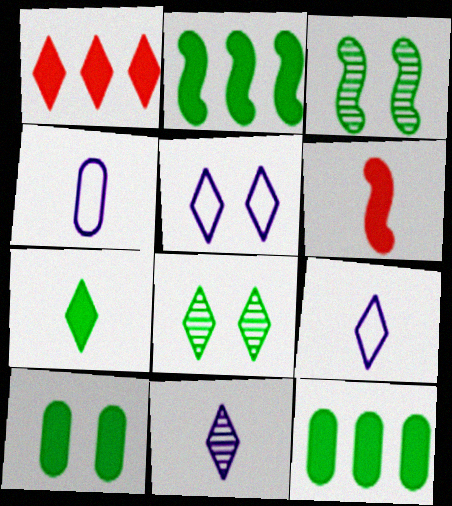[[1, 3, 4], 
[1, 8, 9], 
[2, 7, 10]]